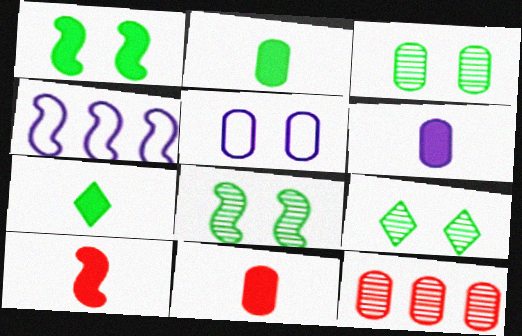[[2, 5, 12], 
[2, 6, 11], 
[3, 8, 9], 
[4, 8, 10], 
[4, 9, 11], 
[6, 7, 10]]